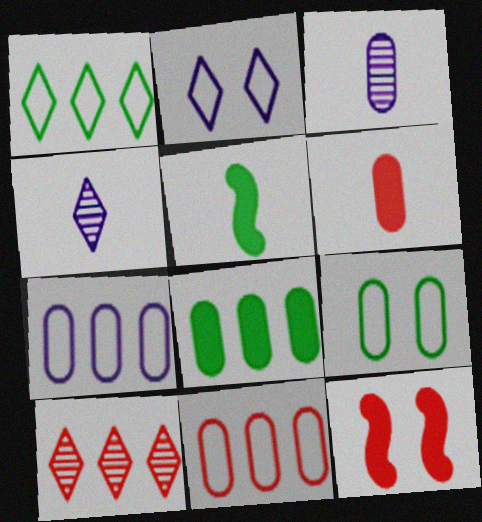[[1, 3, 12]]